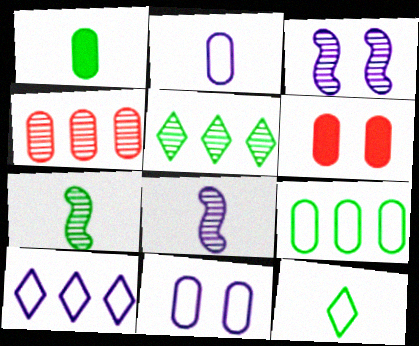[[1, 4, 11], 
[1, 7, 12], 
[6, 7, 10]]